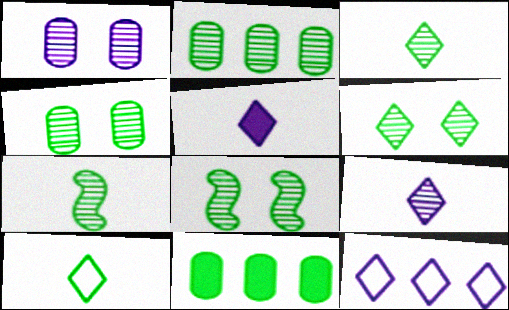[[2, 3, 8], 
[2, 6, 7], 
[4, 6, 8], 
[8, 10, 11]]